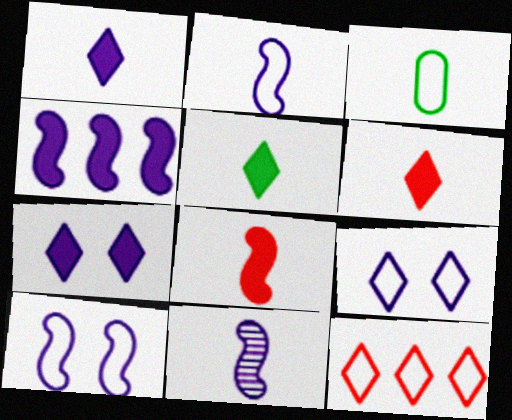[[1, 5, 6], 
[3, 6, 11], 
[3, 10, 12], 
[4, 10, 11]]